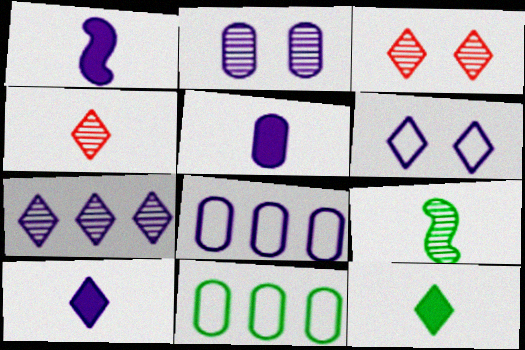[[1, 3, 11], 
[1, 5, 10], 
[2, 5, 8], 
[6, 7, 10]]